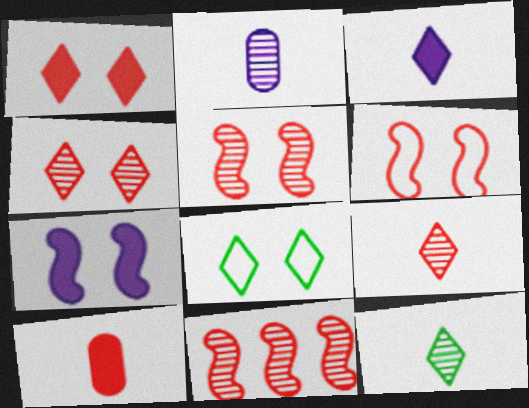[]